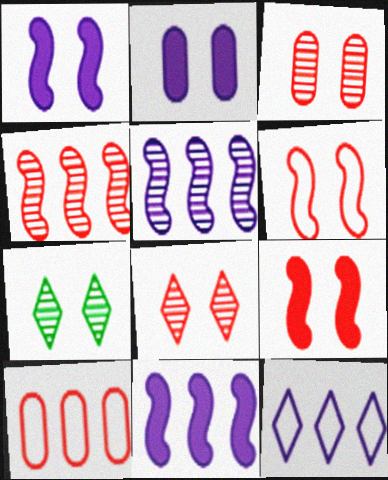[[2, 6, 7]]